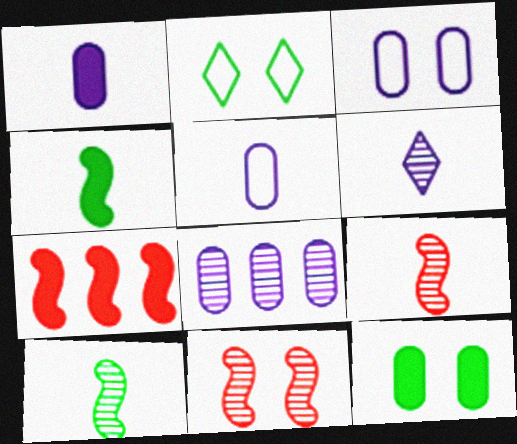[[1, 3, 8]]